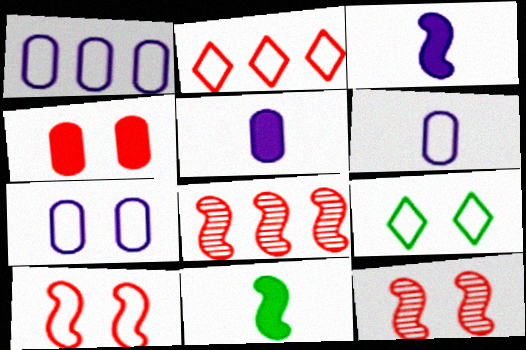[[1, 6, 7], 
[5, 8, 9], 
[7, 9, 10]]